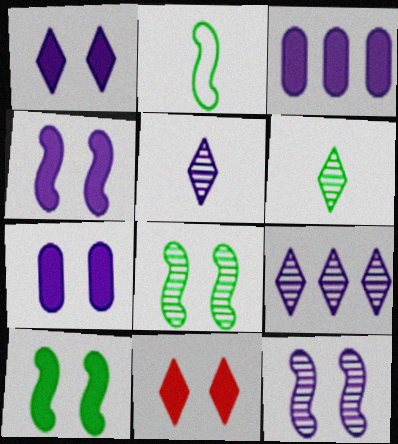[[1, 4, 7], 
[7, 10, 11]]